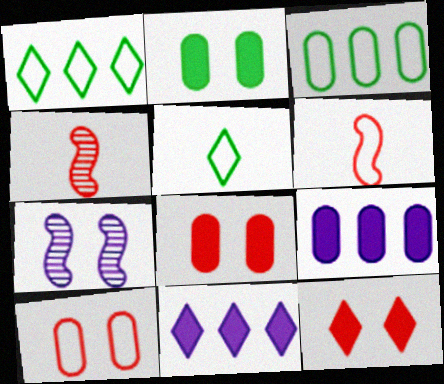[]